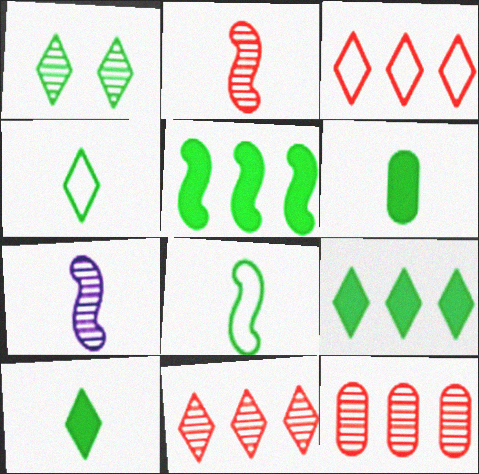[[1, 4, 9], 
[1, 7, 12]]